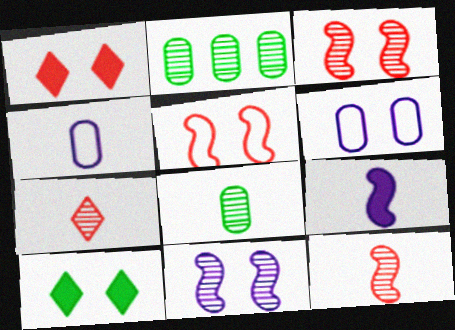[[2, 7, 11], 
[3, 6, 10]]